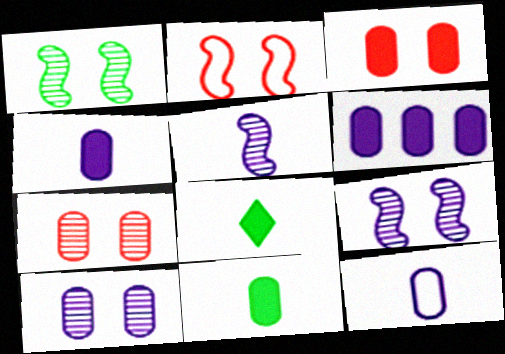[[3, 6, 11], 
[6, 10, 12]]